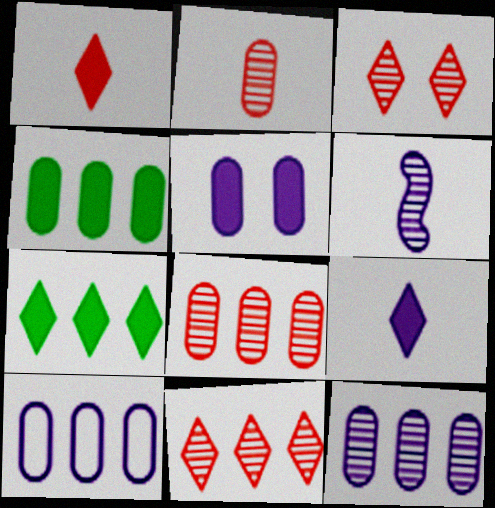[[4, 8, 10]]